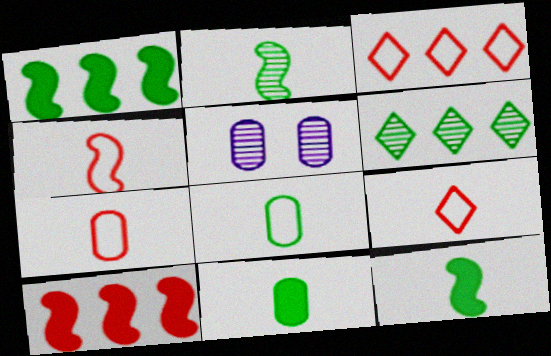[[1, 5, 9], 
[3, 5, 12], 
[4, 7, 9]]